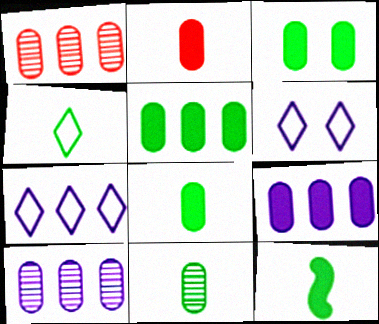[[1, 6, 12], 
[2, 3, 9], 
[3, 5, 8], 
[4, 11, 12]]